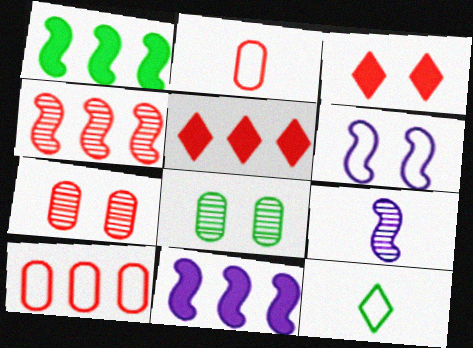[[1, 8, 12], 
[2, 3, 4], 
[3, 6, 8], 
[4, 5, 10], 
[6, 9, 11], 
[6, 10, 12], 
[7, 11, 12]]